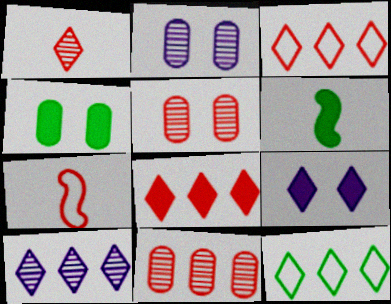[[1, 9, 12], 
[2, 3, 6], 
[4, 7, 10], 
[5, 7, 8], 
[8, 10, 12]]